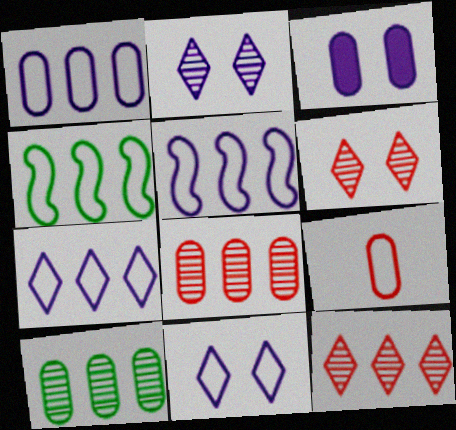[[1, 5, 7], 
[3, 9, 10], 
[4, 9, 11]]